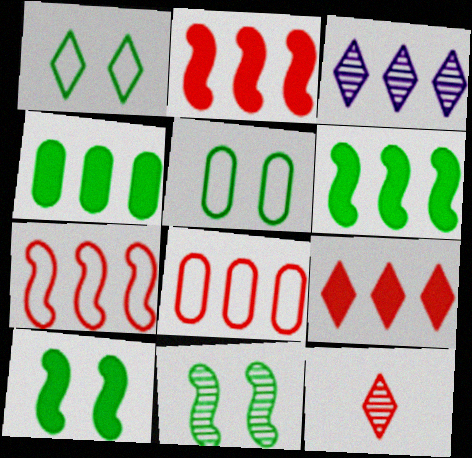[[3, 4, 7], 
[3, 6, 8]]